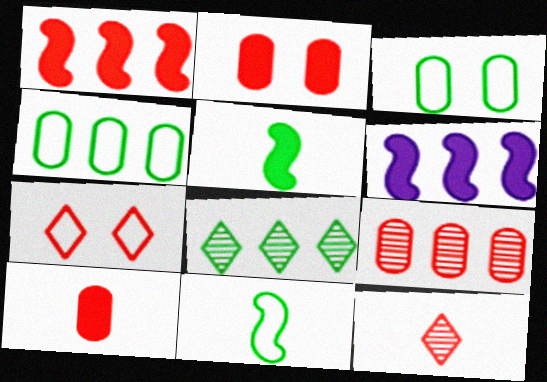[[3, 5, 8], 
[3, 6, 12]]